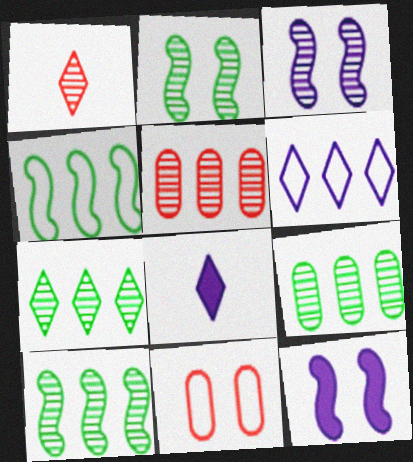[[1, 3, 9], 
[7, 9, 10], 
[8, 10, 11]]